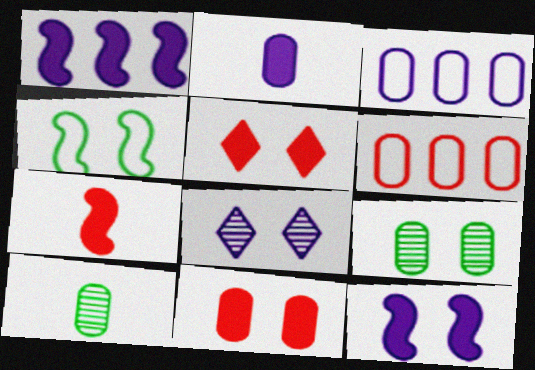[[2, 6, 9], 
[3, 10, 11], 
[4, 8, 11]]